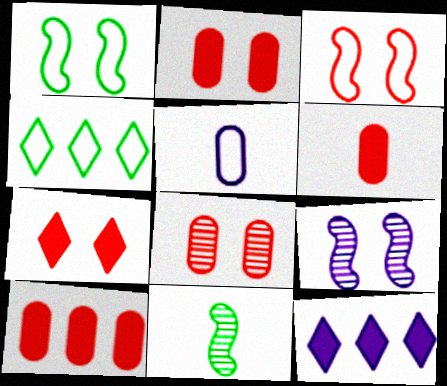[[2, 6, 10], 
[3, 4, 5], 
[3, 7, 8], 
[4, 6, 9], 
[5, 9, 12]]